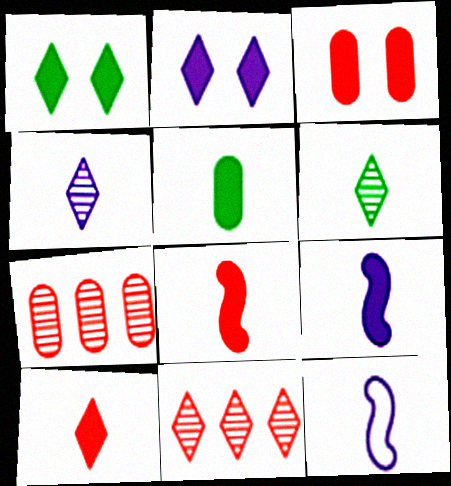[[1, 7, 12], 
[5, 9, 10]]